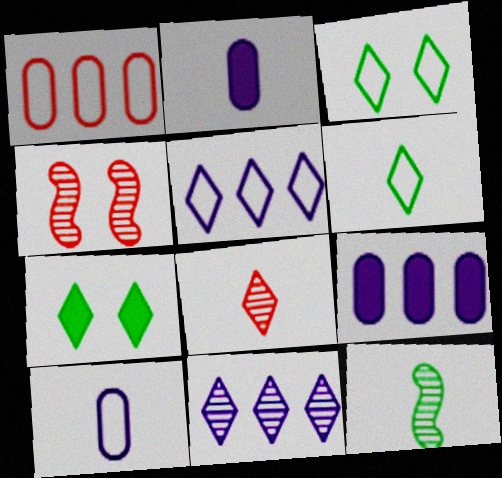[[4, 6, 9], 
[5, 7, 8]]